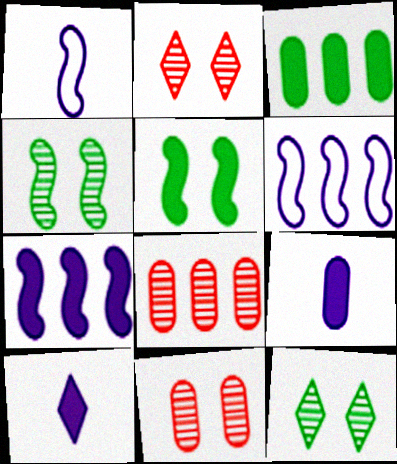[[1, 2, 3]]